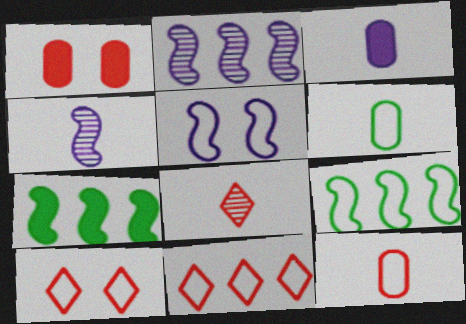[[5, 6, 11]]